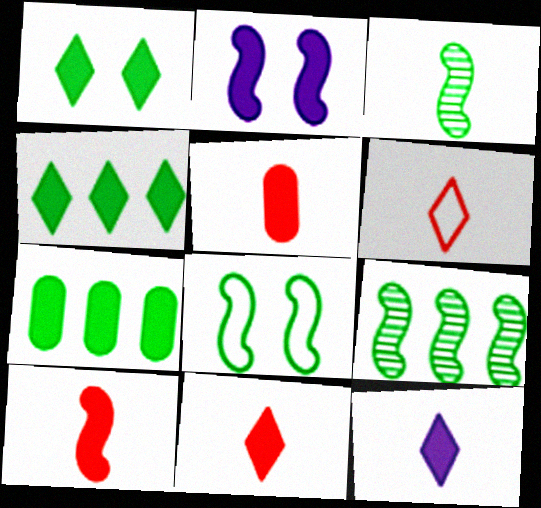[[2, 4, 5], 
[2, 7, 11], 
[5, 10, 11]]